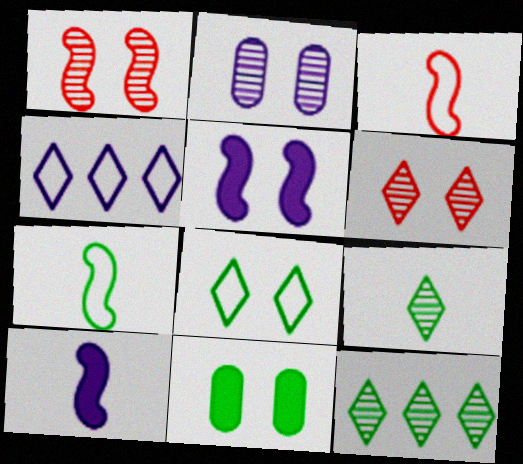[[2, 4, 10], 
[7, 11, 12]]